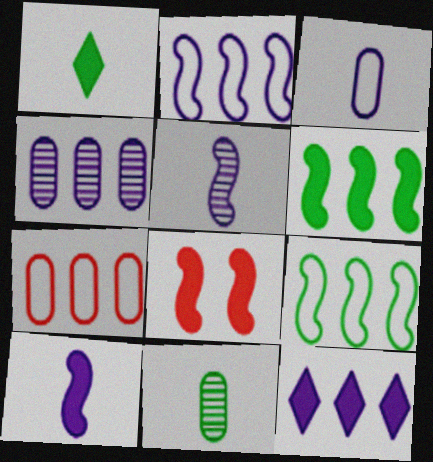[[2, 4, 12], 
[5, 8, 9], 
[6, 8, 10]]